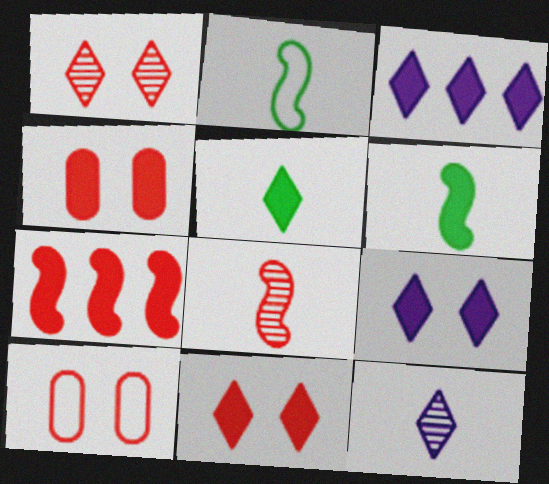[[3, 4, 6], 
[3, 5, 11]]